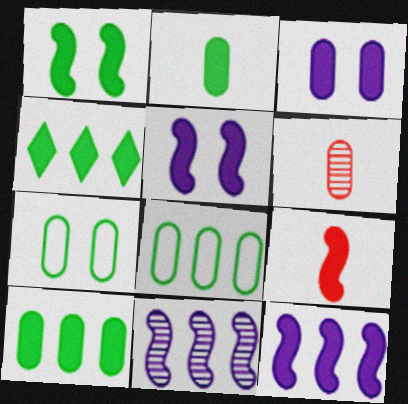[[1, 2, 4], 
[1, 9, 12], 
[3, 4, 9], 
[3, 6, 8]]